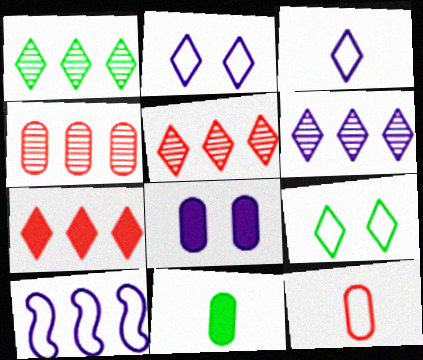[[1, 5, 6], 
[9, 10, 12]]